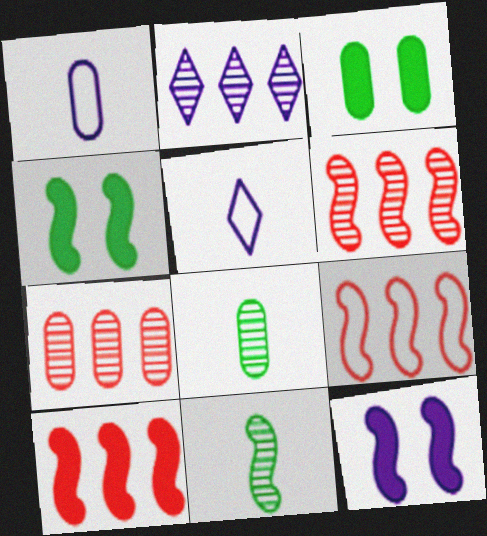[[1, 2, 12], 
[1, 3, 7], 
[3, 5, 6], 
[4, 5, 7], 
[6, 9, 10], 
[9, 11, 12]]